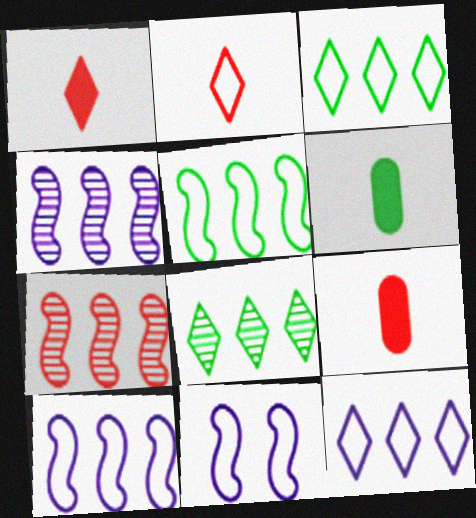[[8, 9, 11]]